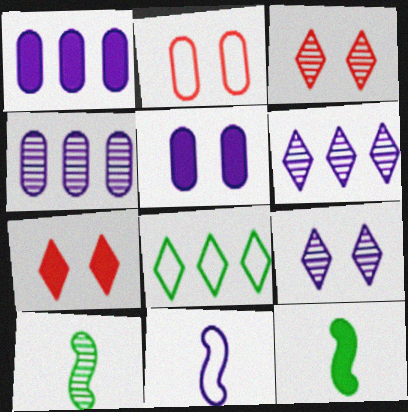[[1, 7, 12], 
[1, 9, 11], 
[2, 6, 12], 
[2, 8, 11], 
[3, 4, 10], 
[5, 6, 11]]